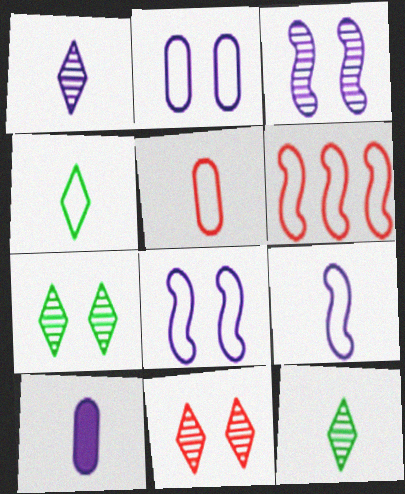[[1, 9, 10], 
[2, 4, 6], 
[4, 5, 9], 
[6, 7, 10]]